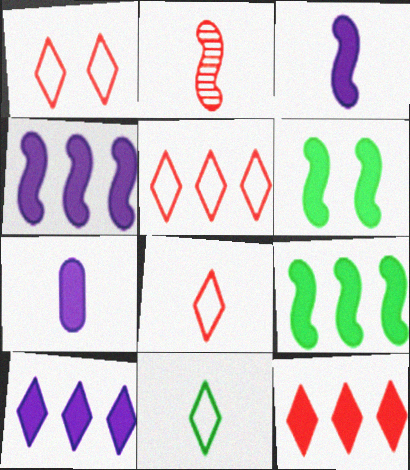[[1, 5, 8], 
[2, 7, 11], 
[6, 7, 12]]